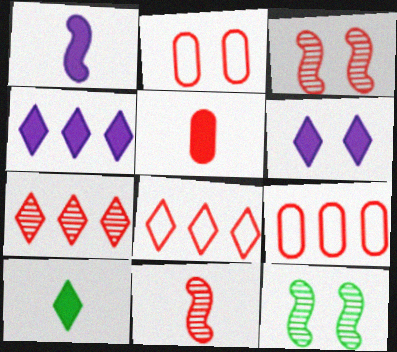[[1, 5, 10], 
[2, 6, 12], 
[3, 5, 8]]